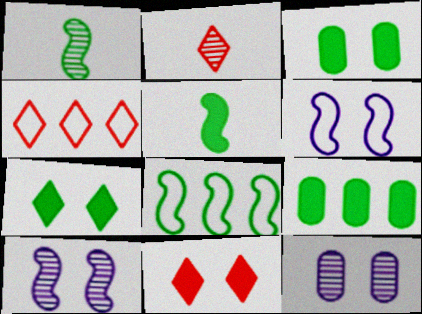[[2, 4, 11], 
[2, 6, 9], 
[4, 5, 12], 
[5, 7, 9]]